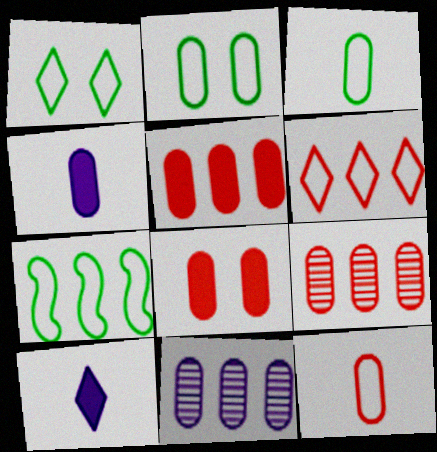[[1, 3, 7], 
[2, 4, 9], 
[3, 8, 11], 
[8, 9, 12]]